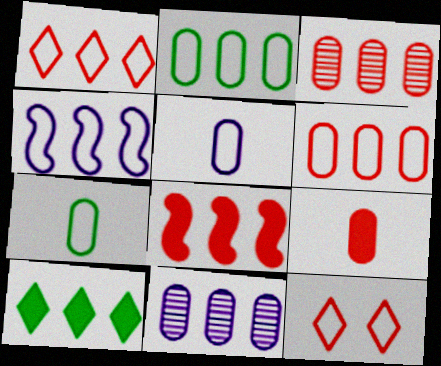[[1, 2, 4], 
[1, 3, 8], 
[3, 4, 10], 
[4, 7, 12]]